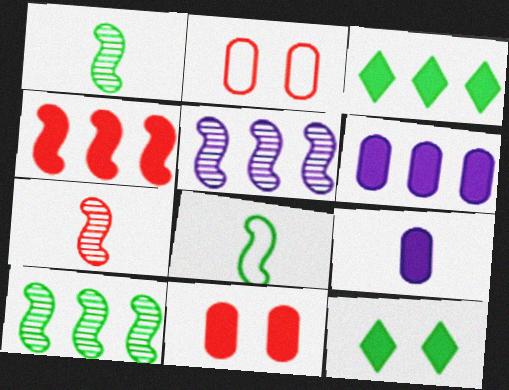[[3, 4, 6], 
[4, 9, 12]]